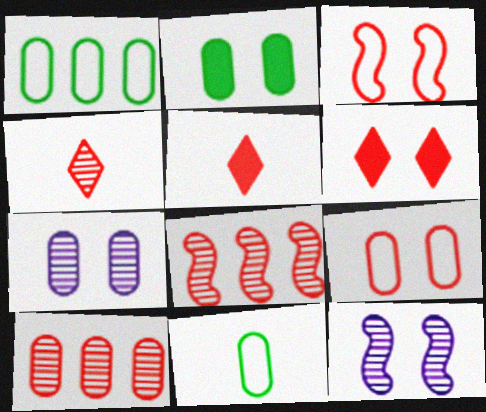[[1, 5, 12], 
[2, 7, 9], 
[3, 5, 10], 
[5, 8, 9]]